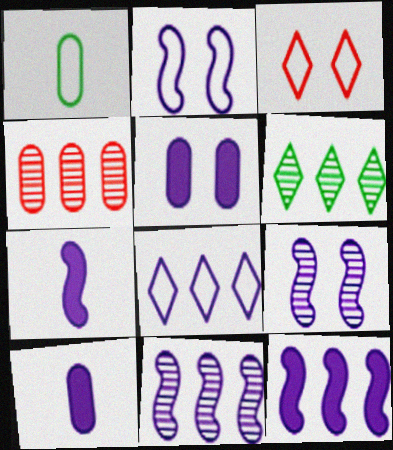[[1, 4, 5], 
[2, 7, 11], 
[4, 6, 11], 
[8, 9, 10]]